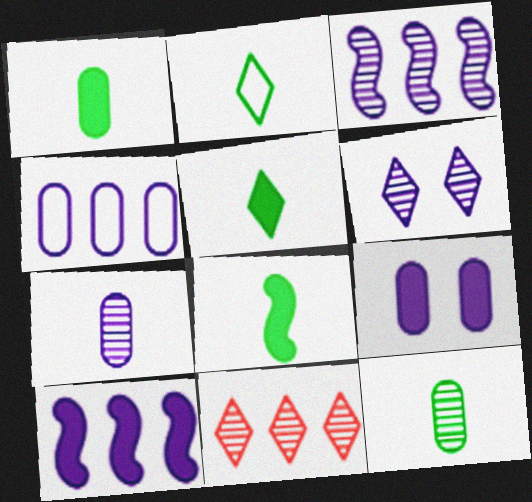[[1, 5, 8], 
[2, 8, 12], 
[3, 6, 7], 
[4, 7, 9]]